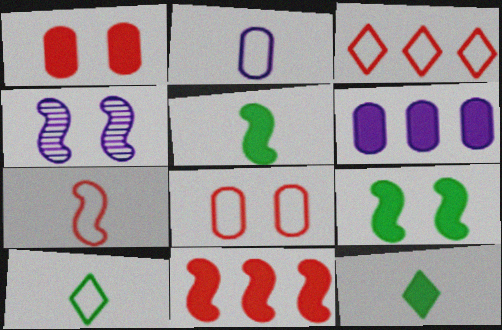[[2, 7, 10], 
[3, 7, 8]]